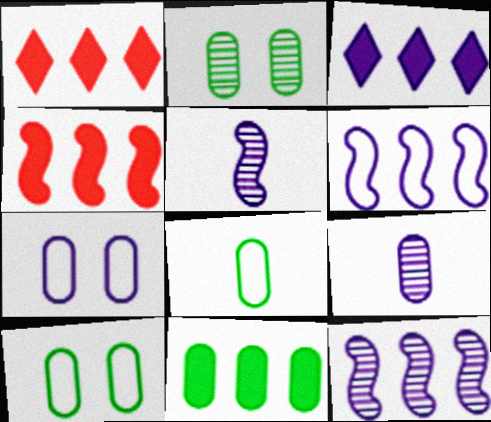[[1, 5, 10], 
[2, 8, 11], 
[3, 4, 11], 
[3, 5, 7]]